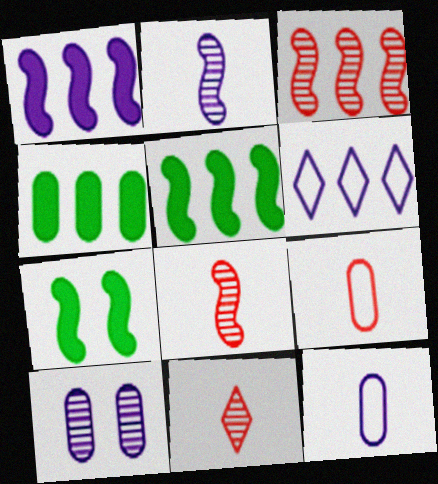[[3, 4, 6], 
[4, 9, 10]]